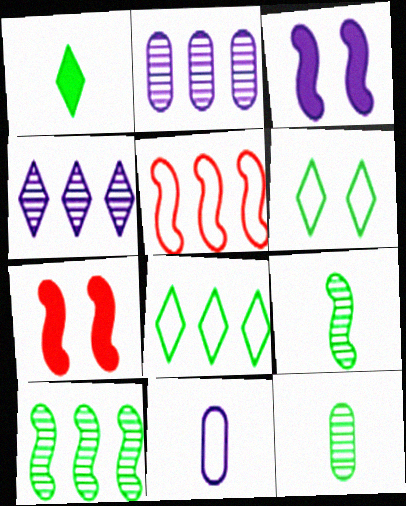[[3, 4, 11], 
[3, 5, 9], 
[5, 6, 11]]